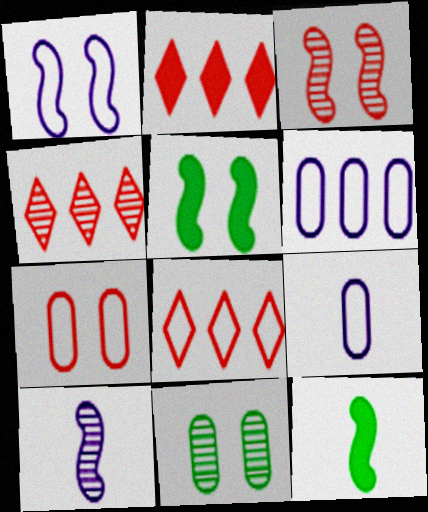[[1, 3, 5], 
[2, 4, 8], 
[4, 5, 9], 
[4, 10, 11]]